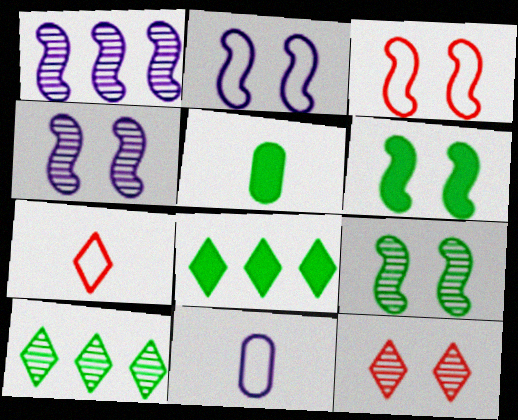[[3, 4, 6], 
[5, 6, 8]]